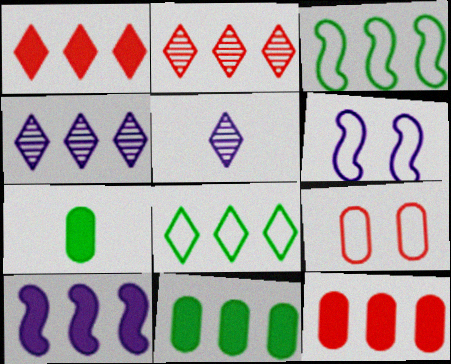[[1, 4, 8], 
[1, 10, 11], 
[2, 6, 7], 
[3, 4, 12]]